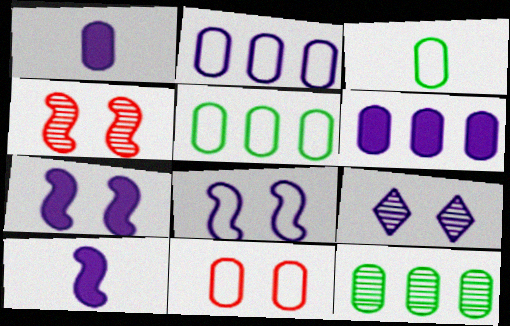[[1, 11, 12], 
[2, 3, 11], 
[2, 9, 10]]